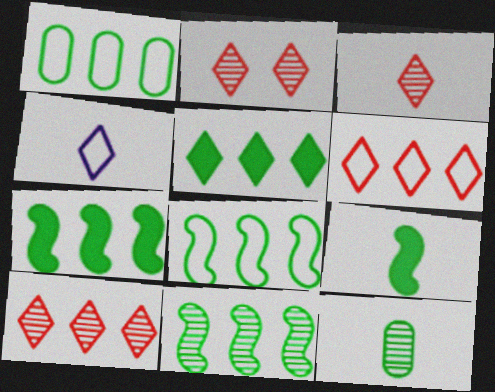[[1, 5, 11], 
[2, 3, 10], 
[2, 4, 5], 
[7, 8, 11]]